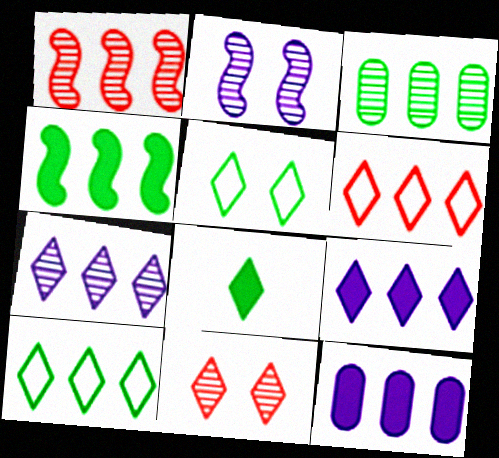[[1, 3, 7], 
[1, 10, 12], 
[3, 4, 10]]